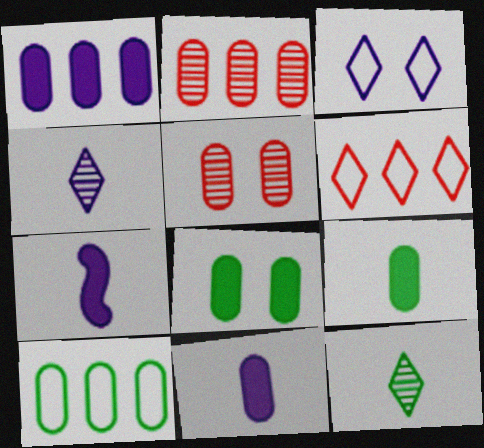[[1, 2, 10], 
[5, 10, 11]]